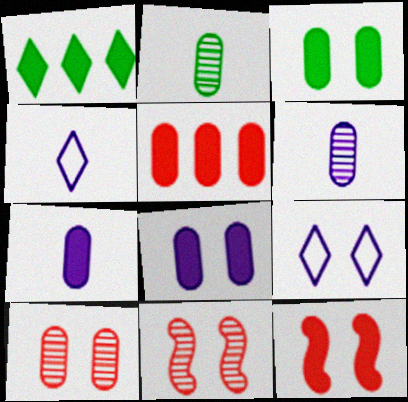[[1, 7, 12], 
[3, 5, 7], 
[3, 9, 11]]